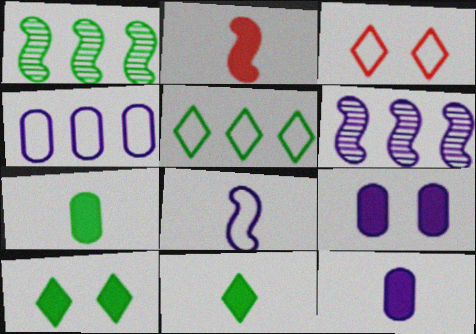[[1, 3, 12], 
[2, 11, 12], 
[3, 6, 7]]